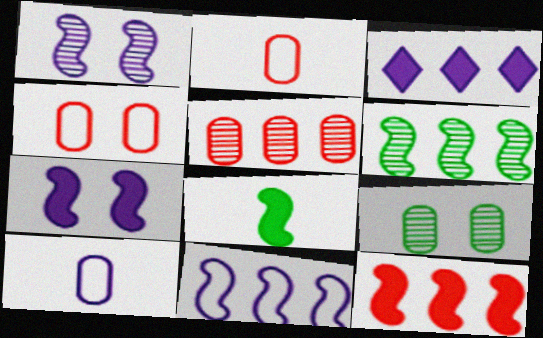[[1, 3, 10], 
[6, 11, 12], 
[7, 8, 12]]